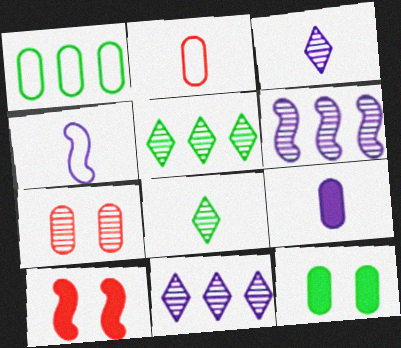[[1, 3, 10], 
[1, 7, 9], 
[3, 4, 9], 
[6, 7, 8]]